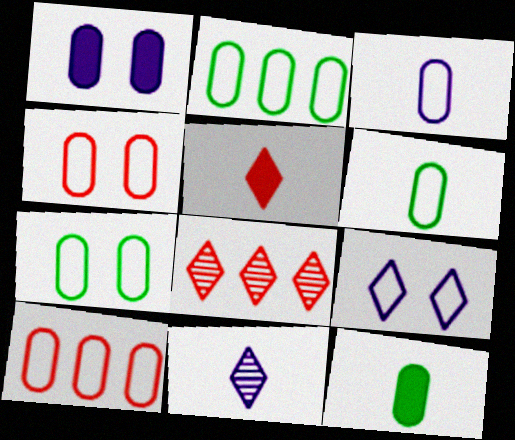[[2, 3, 4], 
[2, 6, 7], 
[3, 7, 10]]